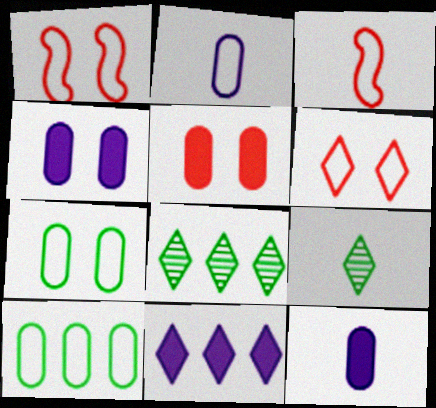[[1, 8, 12], 
[3, 4, 8], 
[3, 9, 12], 
[6, 9, 11]]